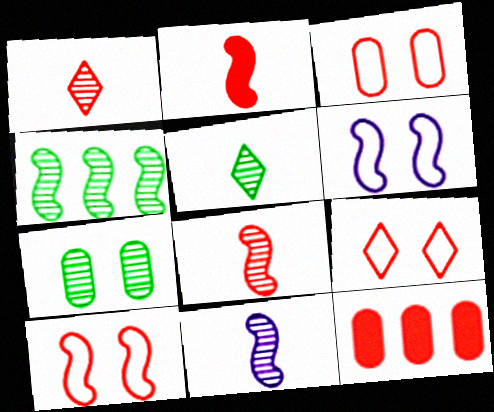[[1, 10, 12], 
[2, 4, 6], 
[3, 9, 10], 
[4, 5, 7], 
[5, 6, 12], 
[8, 9, 12]]